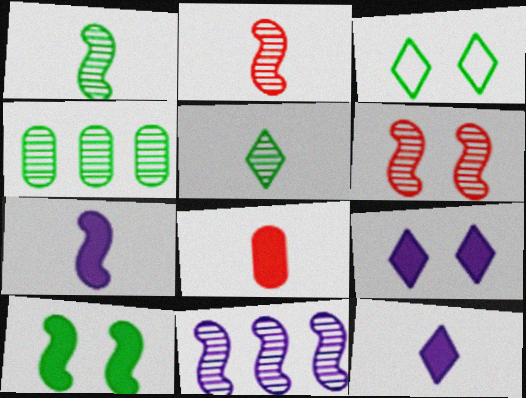[[1, 6, 11], 
[3, 8, 11]]